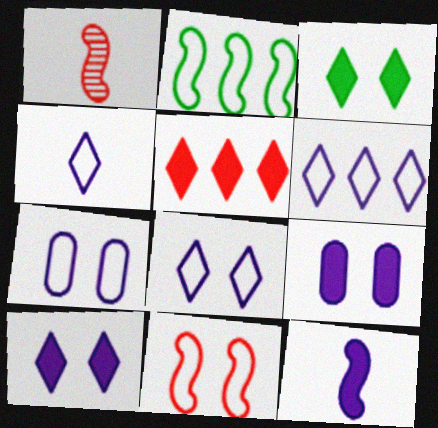[[4, 6, 8]]